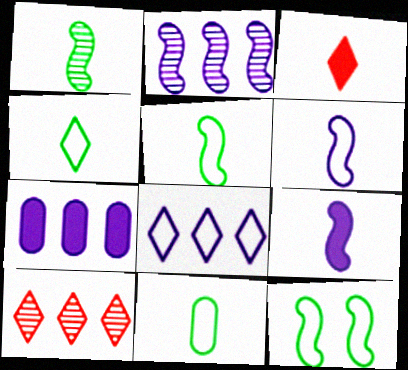[[2, 7, 8], 
[4, 5, 11]]